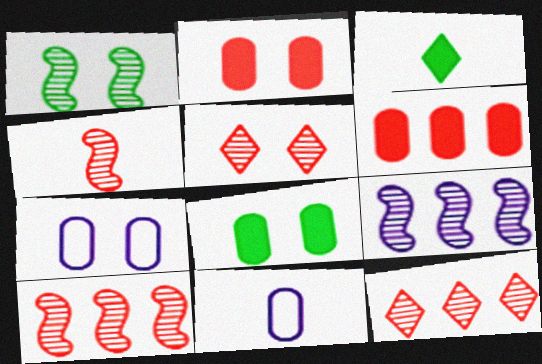[[1, 4, 9], 
[3, 4, 11], 
[3, 7, 10]]